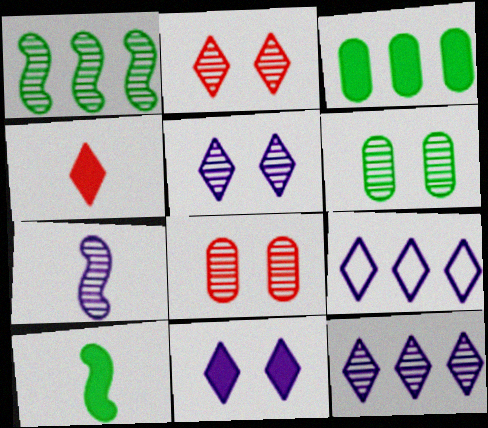[[8, 9, 10]]